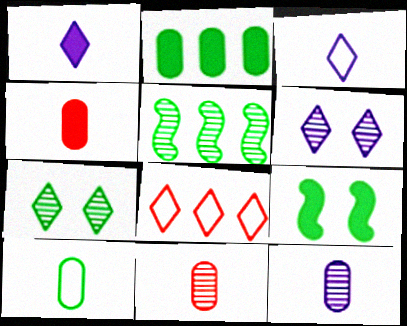[[1, 7, 8], 
[4, 10, 12], 
[5, 6, 11], 
[8, 9, 12]]